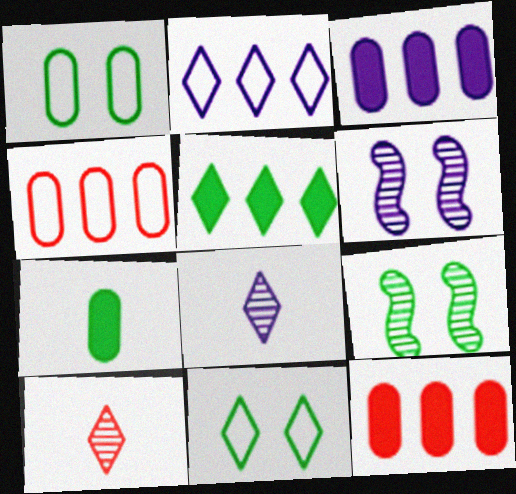[]